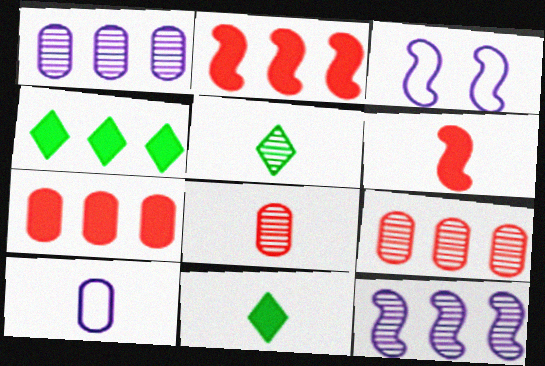[[3, 4, 8], 
[3, 5, 7], 
[3, 9, 11], 
[5, 6, 10]]